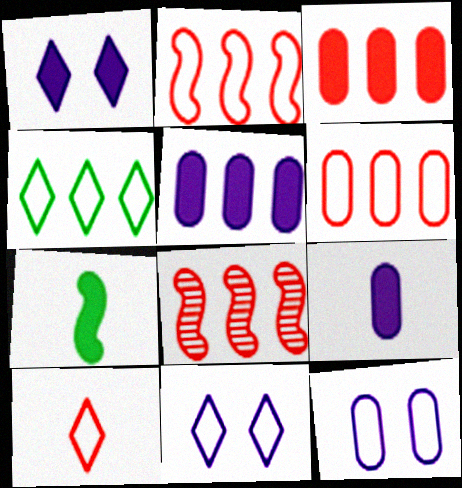[[1, 3, 7], 
[4, 5, 8], 
[4, 10, 11]]